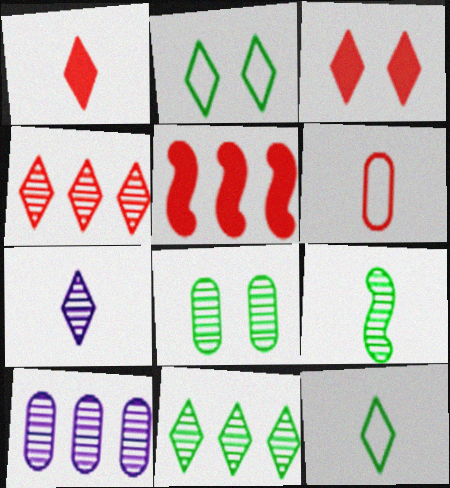[[1, 7, 12], 
[8, 9, 11]]